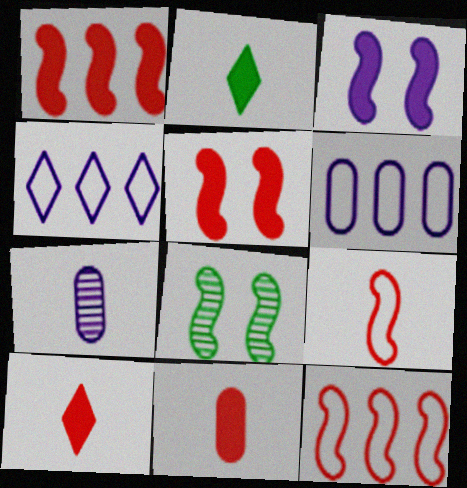[[2, 7, 9], 
[3, 4, 7], 
[4, 8, 11], 
[6, 8, 10]]